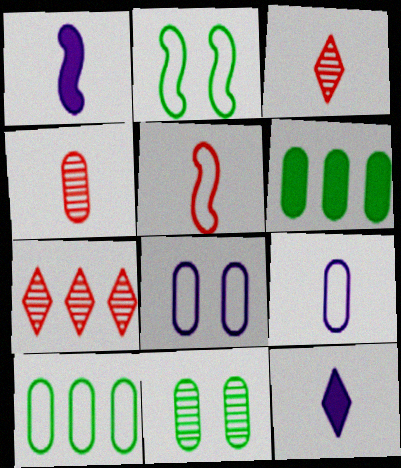[[4, 6, 8]]